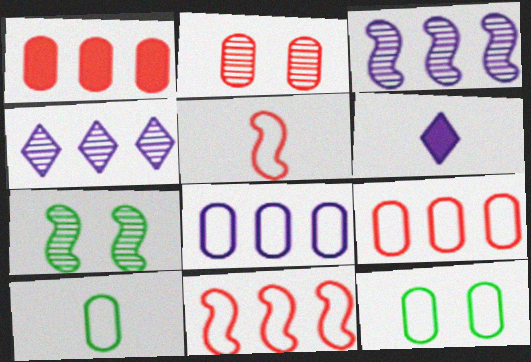[[6, 7, 9]]